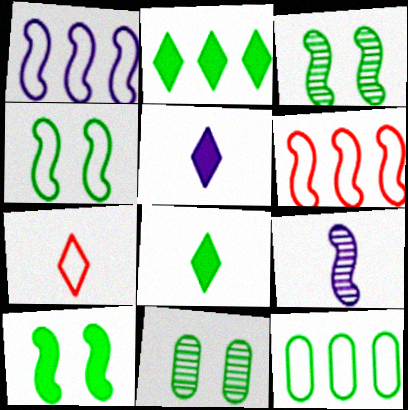[[3, 4, 10], 
[3, 8, 12], 
[5, 6, 11], 
[6, 9, 10]]